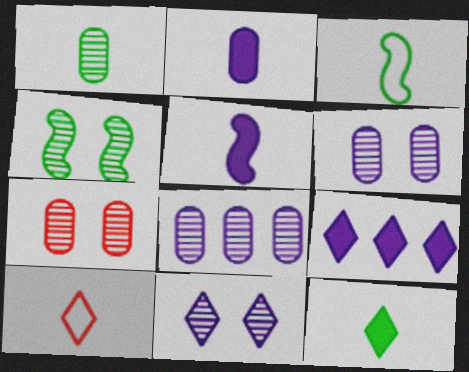[[1, 3, 12], 
[1, 5, 10], 
[1, 7, 8], 
[3, 7, 9], 
[4, 7, 11]]